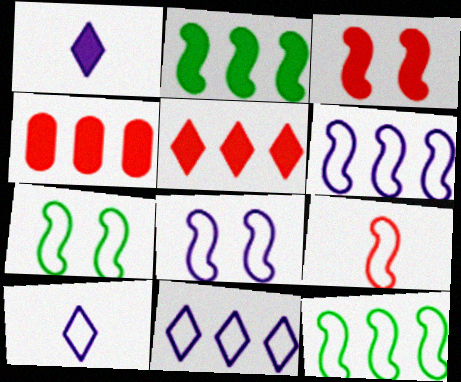[[6, 7, 9], 
[8, 9, 12]]